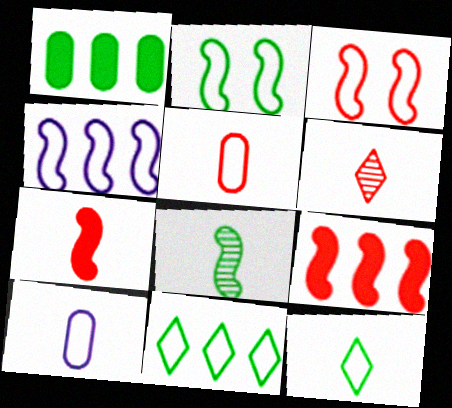[[3, 10, 11], 
[5, 6, 7]]